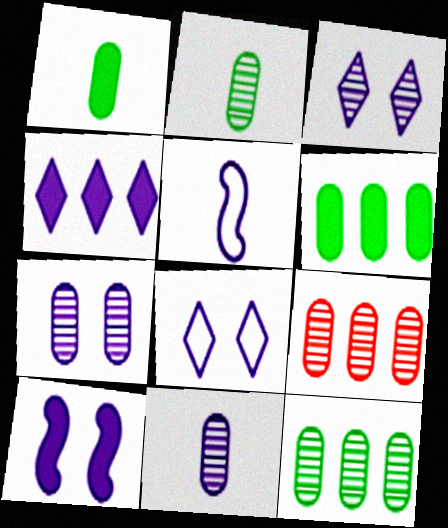[[2, 7, 9], 
[4, 5, 7], 
[7, 8, 10]]